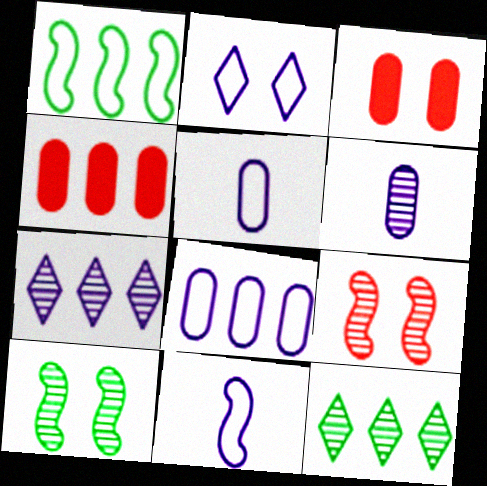[[1, 4, 7], 
[2, 3, 10], 
[2, 8, 11], 
[3, 11, 12], 
[6, 9, 12]]